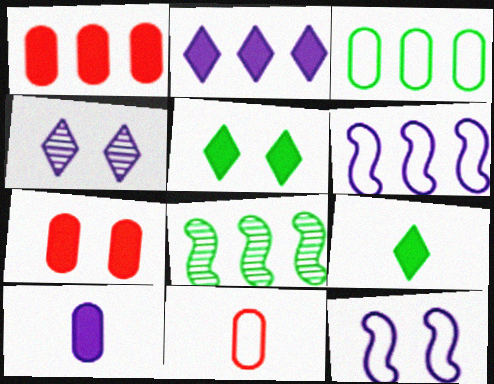[[4, 6, 10]]